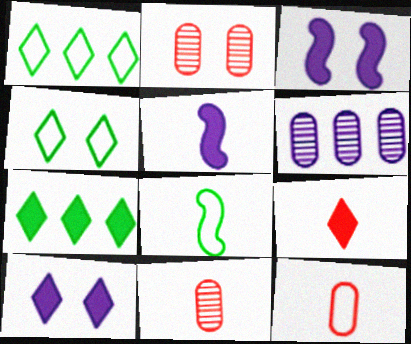[[1, 2, 5], 
[1, 3, 11], 
[2, 3, 4], 
[7, 9, 10]]